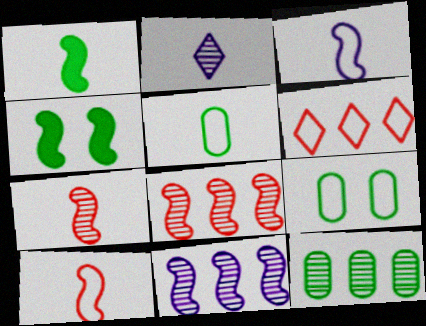[[1, 3, 7], 
[3, 4, 8], 
[3, 6, 9], 
[4, 10, 11]]